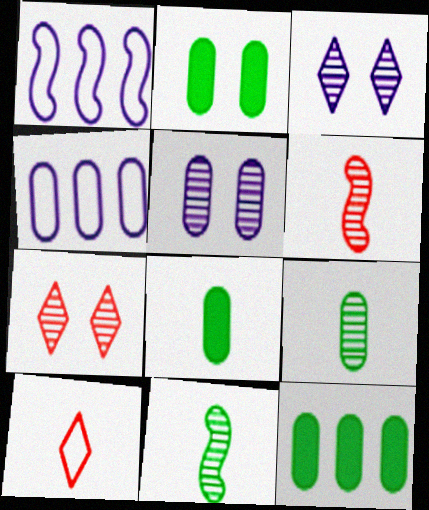[[1, 7, 8], 
[2, 8, 12]]